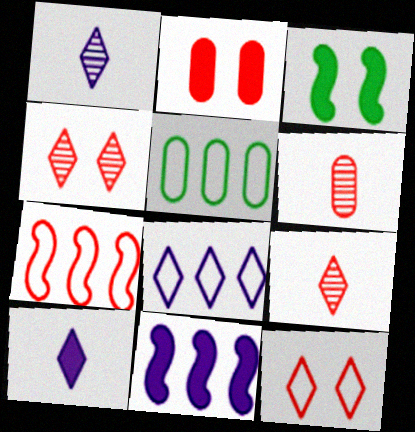[[2, 7, 9], 
[3, 6, 8], 
[5, 7, 8]]